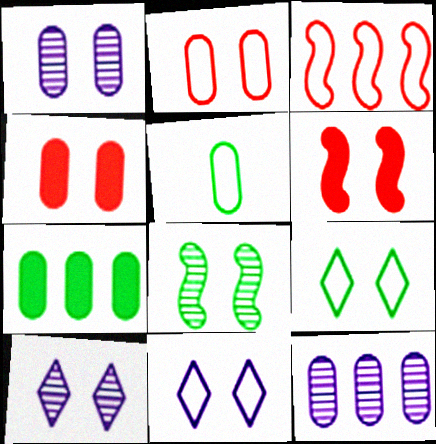[[1, 6, 9], 
[3, 5, 11], 
[4, 5, 12], 
[4, 8, 11]]